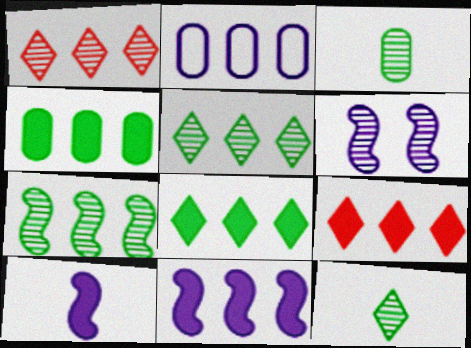[[1, 3, 6], 
[2, 7, 9], 
[4, 9, 11]]